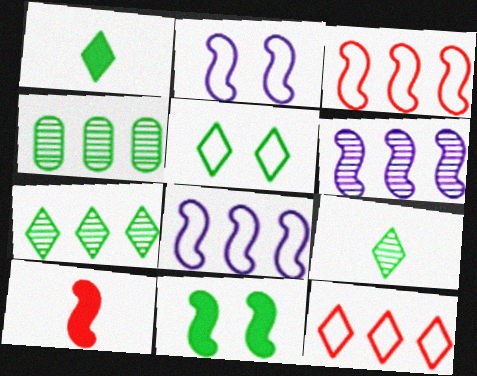[[1, 5, 7]]